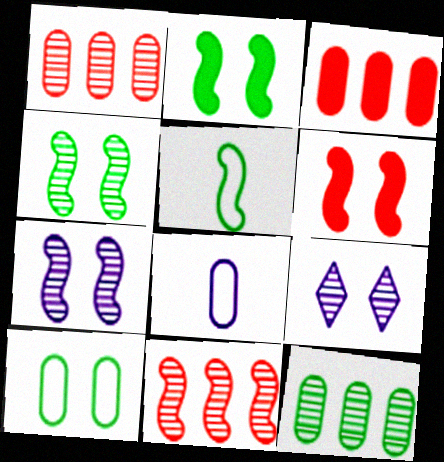[[3, 5, 9], 
[6, 9, 10]]